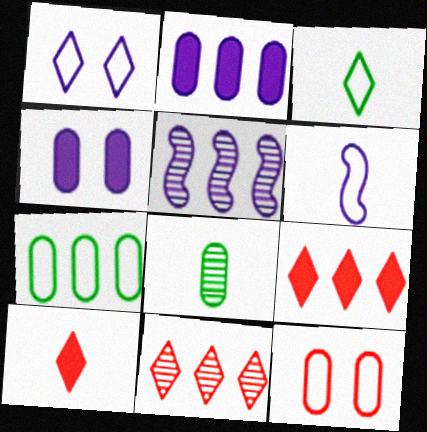[[2, 8, 12], 
[5, 7, 9], 
[6, 8, 10]]